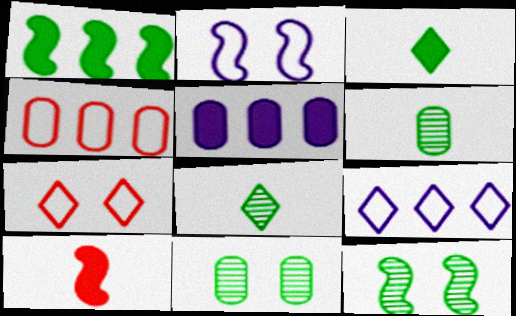[[9, 10, 11]]